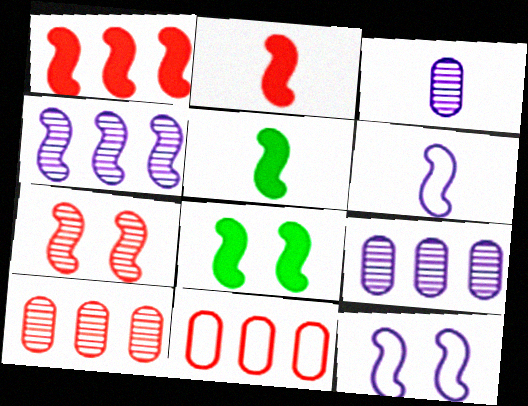[[7, 8, 12]]